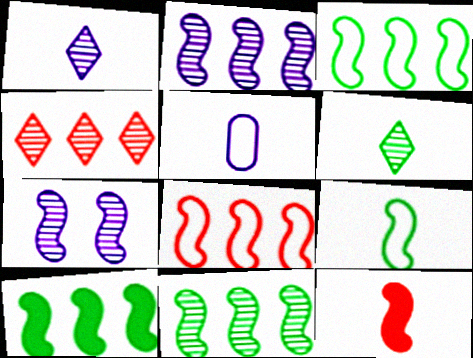[[2, 8, 10], 
[3, 7, 12], 
[3, 10, 11], 
[5, 6, 12]]